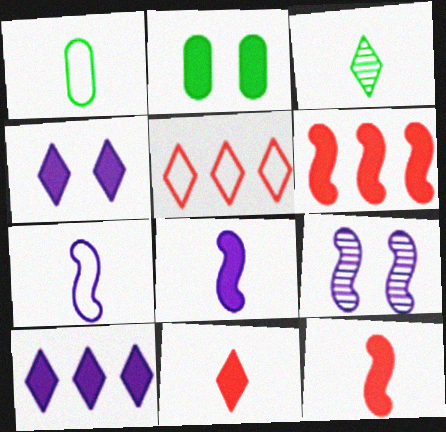[[2, 10, 12], 
[3, 4, 5]]